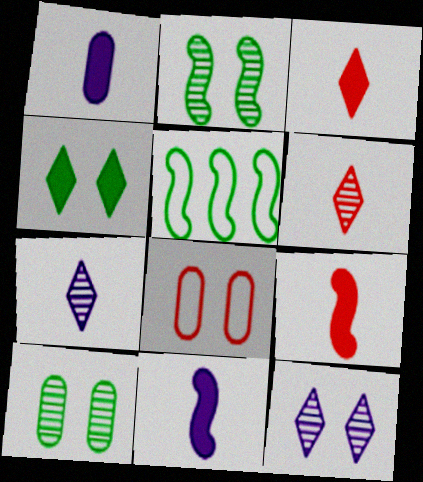[]